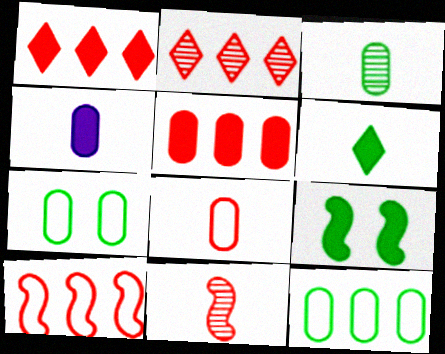[[1, 4, 9], 
[2, 5, 10], 
[3, 4, 8]]